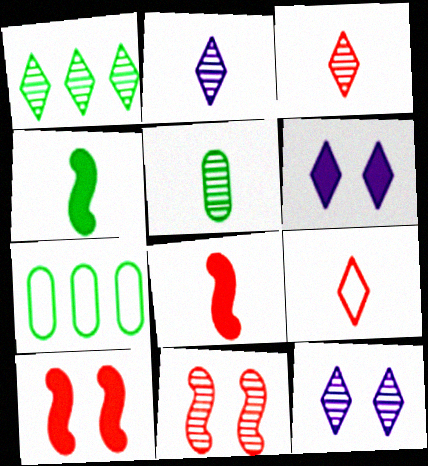[[1, 3, 12], 
[1, 6, 9], 
[2, 7, 10], 
[7, 8, 12]]